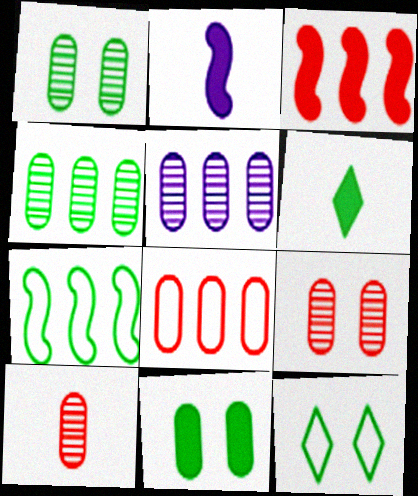[[1, 5, 10], 
[1, 6, 7]]